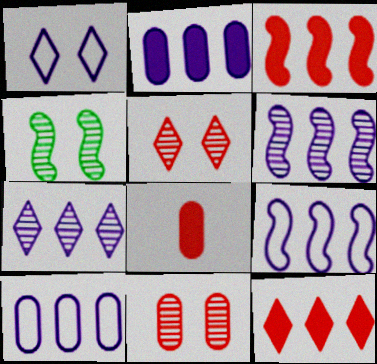[[2, 7, 9]]